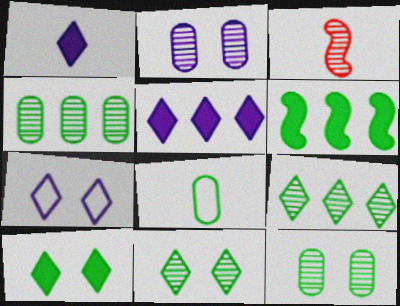[[1, 3, 8], 
[2, 3, 9], 
[6, 8, 11]]